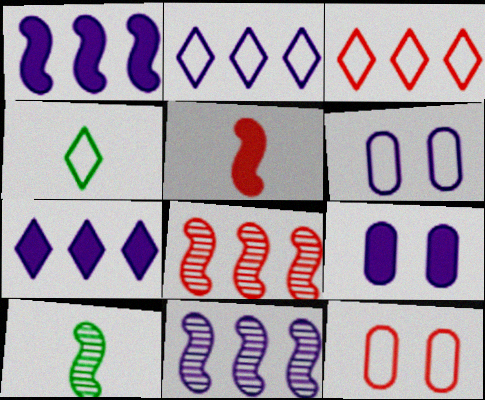[[3, 9, 10], 
[4, 8, 9], 
[7, 10, 12]]